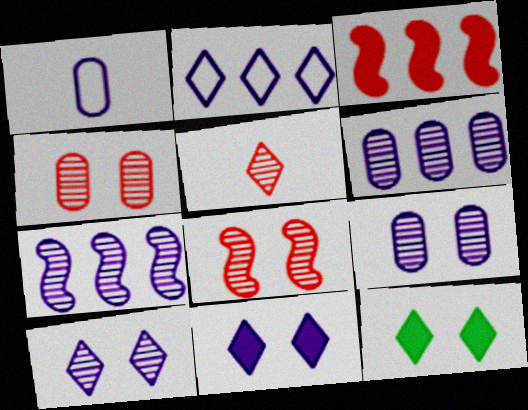[[1, 7, 11], 
[2, 5, 12]]